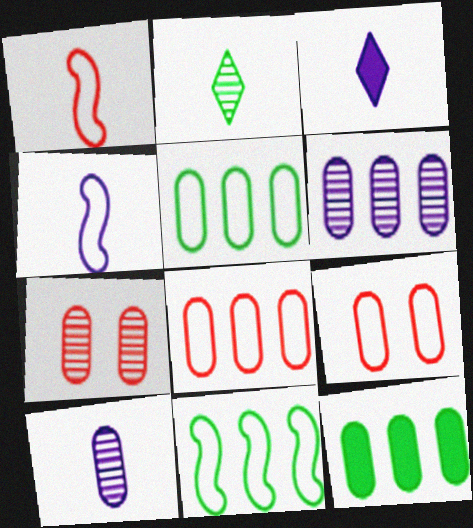[[3, 4, 10], 
[3, 7, 11], 
[6, 8, 12], 
[9, 10, 12]]